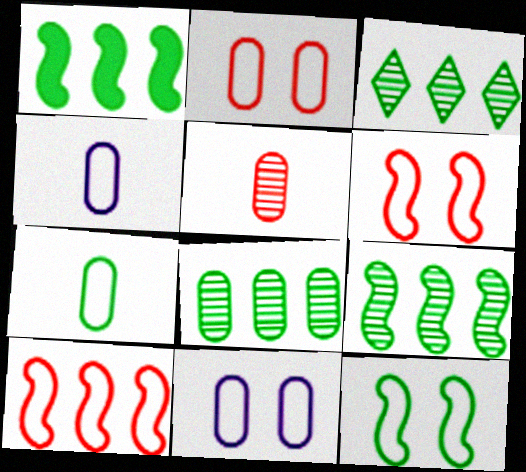[[3, 8, 9]]